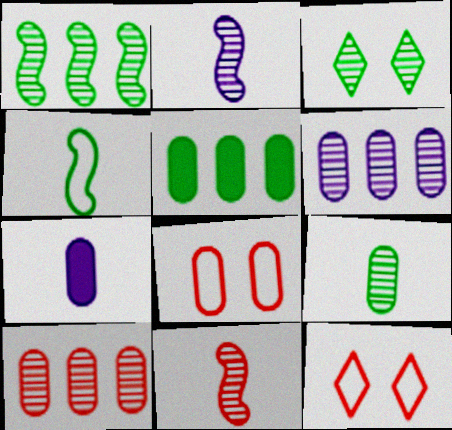[[1, 3, 9], 
[1, 7, 12], 
[2, 3, 10], 
[2, 5, 12], 
[3, 4, 5], 
[3, 6, 11]]